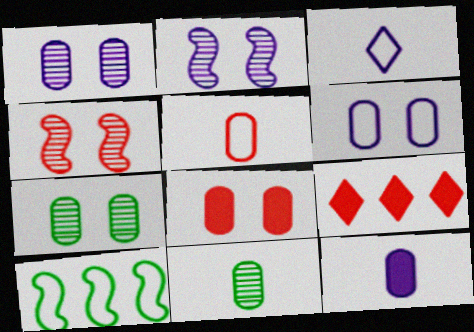[[4, 5, 9], 
[5, 11, 12], 
[6, 7, 8]]